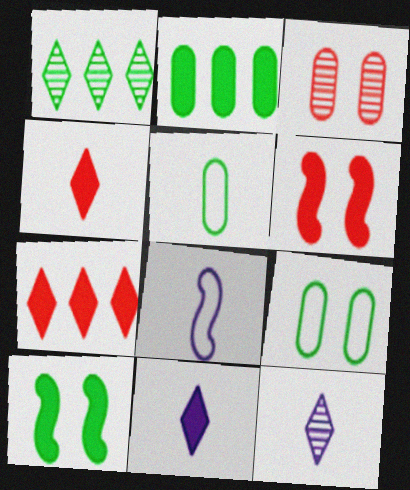[[1, 5, 10], 
[2, 6, 11]]